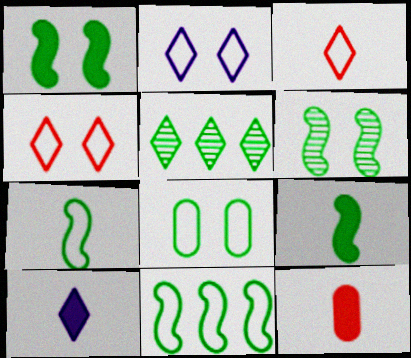[[4, 5, 10], 
[5, 8, 9], 
[6, 9, 11], 
[9, 10, 12]]